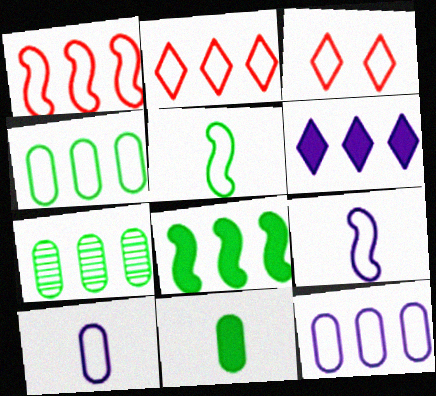[[1, 6, 7], 
[3, 4, 9], 
[3, 5, 12]]